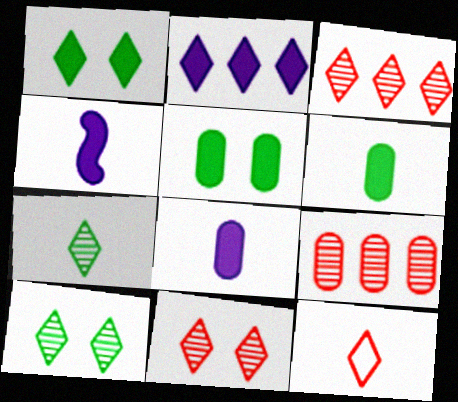[[2, 10, 12]]